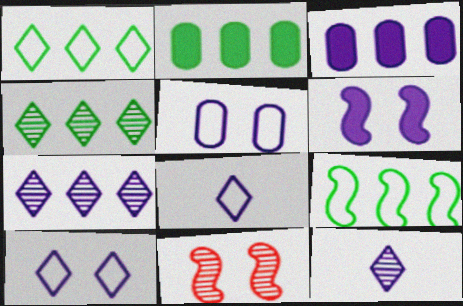[[2, 4, 9], 
[2, 8, 11]]